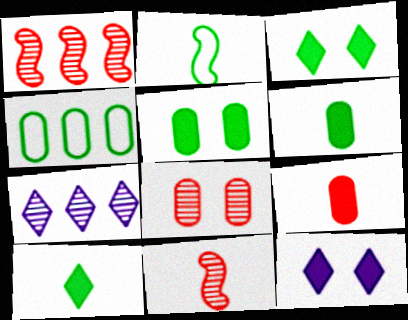[[4, 11, 12]]